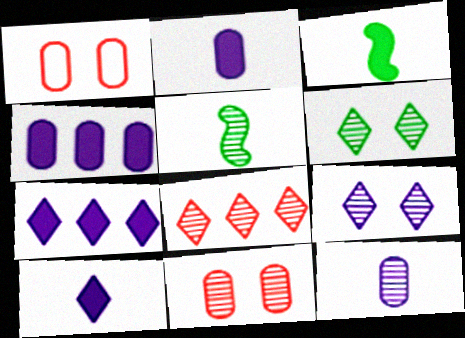[[1, 5, 7]]